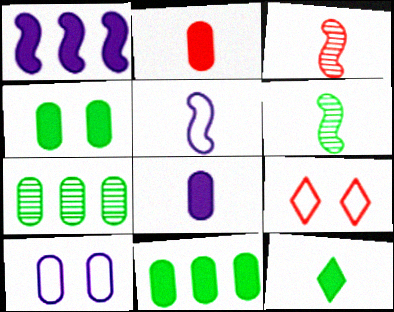[[2, 7, 10]]